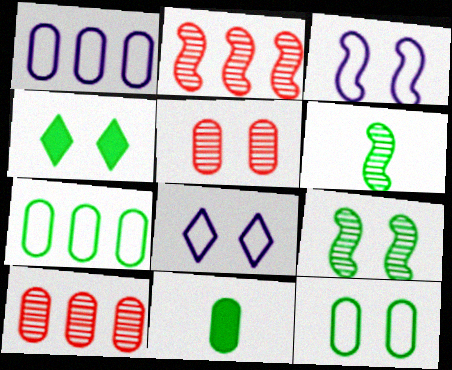[[1, 5, 11], 
[2, 8, 11], 
[3, 4, 5], 
[4, 6, 7], 
[4, 9, 12]]